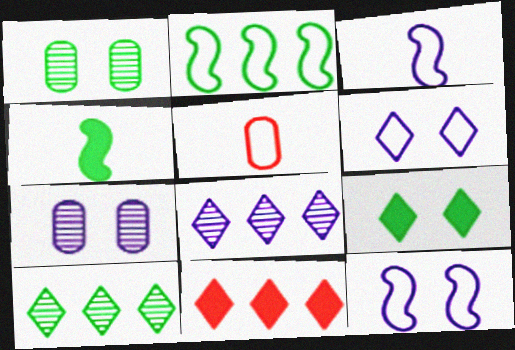[[1, 3, 11], 
[2, 5, 6]]